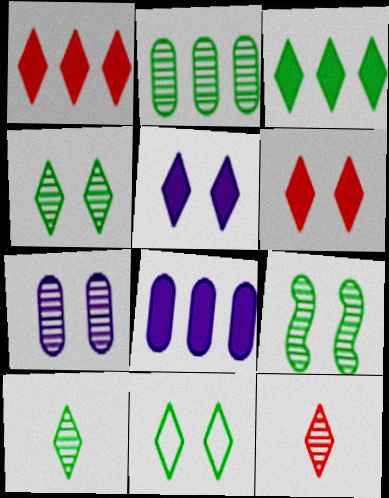[[2, 9, 10], 
[3, 10, 11]]